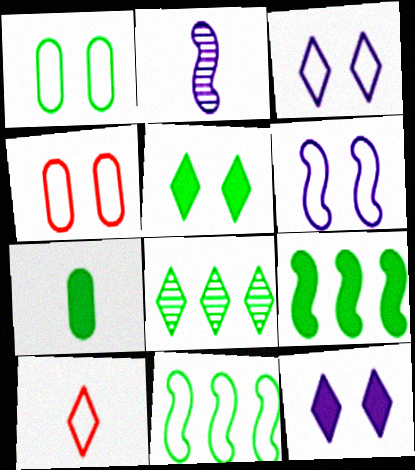[[2, 7, 10], 
[5, 7, 9], 
[8, 10, 12]]